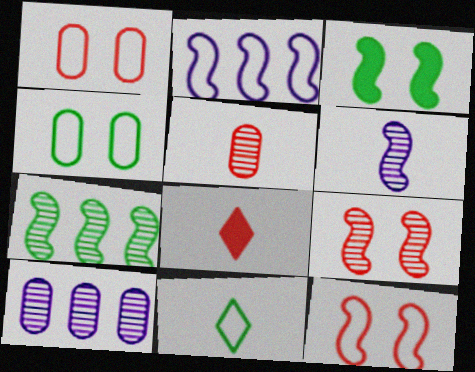[[1, 2, 11], 
[6, 7, 9]]